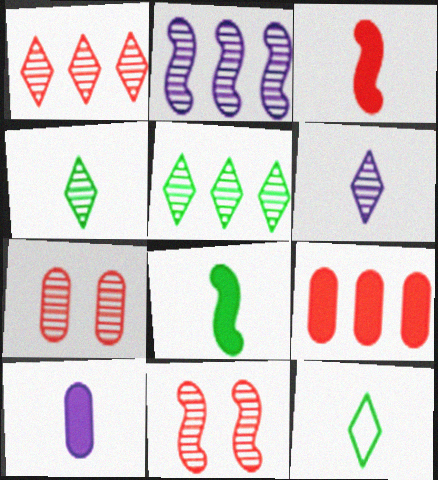[[2, 4, 7]]